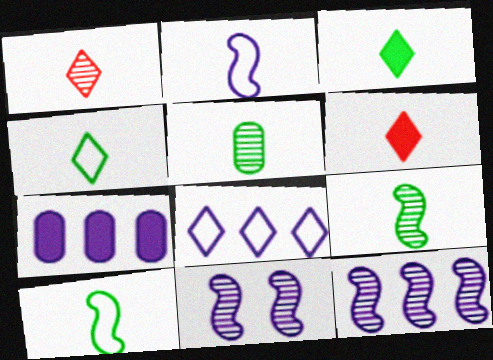[[2, 5, 6], 
[3, 5, 10], 
[7, 8, 12]]